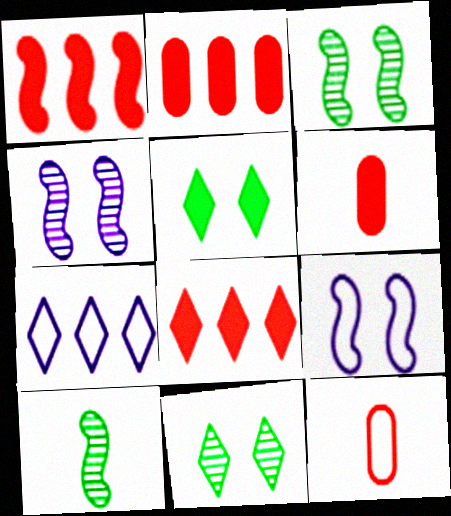[[1, 2, 8], 
[1, 9, 10], 
[3, 6, 7]]